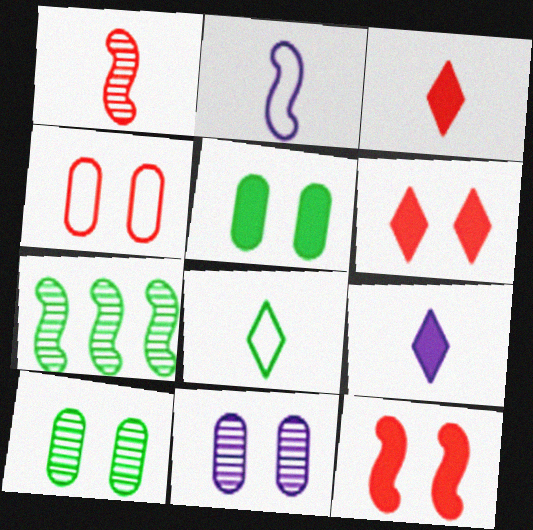[[2, 7, 12], 
[4, 5, 11], 
[4, 7, 9], 
[5, 7, 8]]